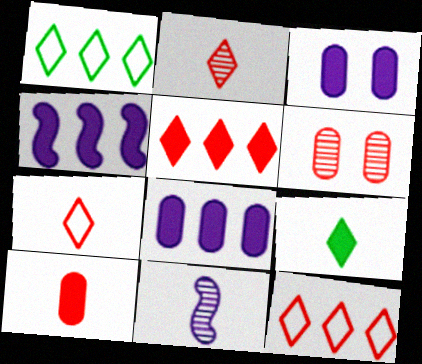[]